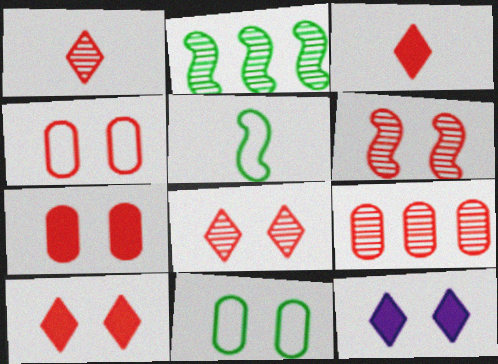[[1, 6, 9], 
[4, 6, 10], 
[5, 9, 12], 
[6, 11, 12]]